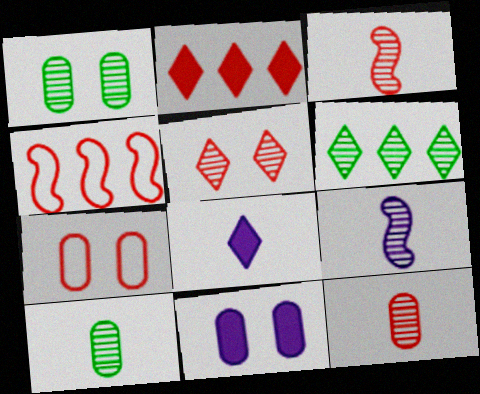[[1, 4, 8], 
[1, 7, 11], 
[2, 3, 7]]